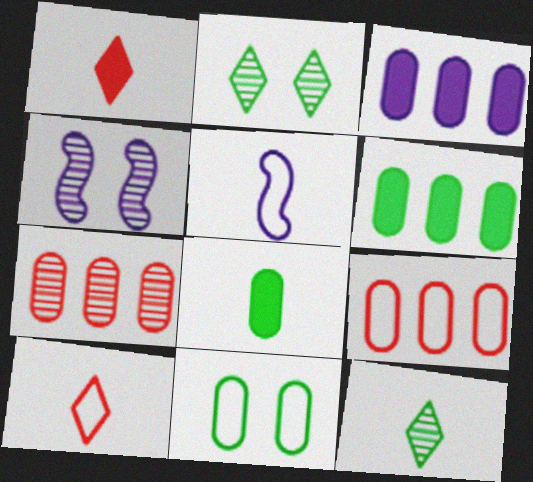[[4, 6, 10], 
[4, 7, 12]]